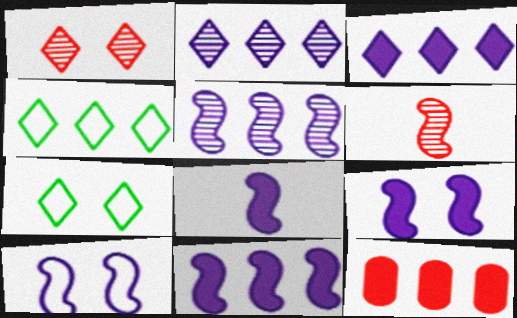[[4, 5, 12], 
[5, 8, 10], 
[8, 9, 11]]